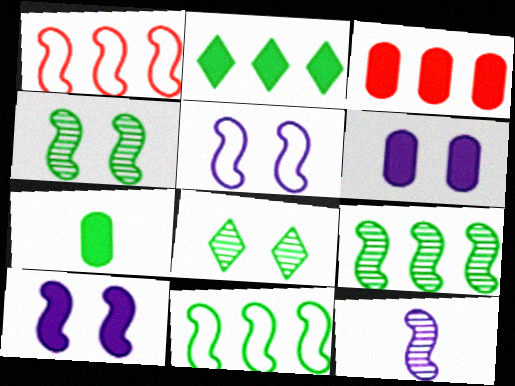[[3, 6, 7], 
[7, 8, 11]]